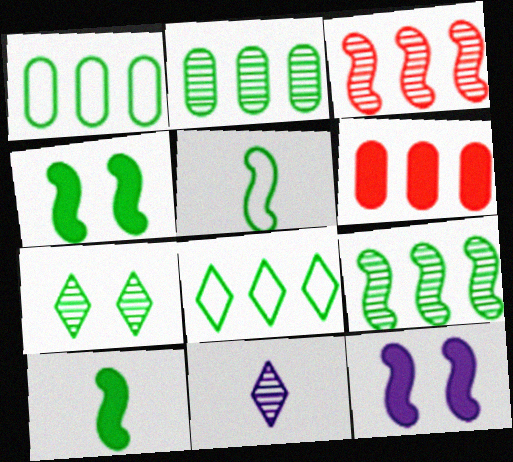[[1, 7, 10], 
[3, 5, 12], 
[4, 5, 9]]